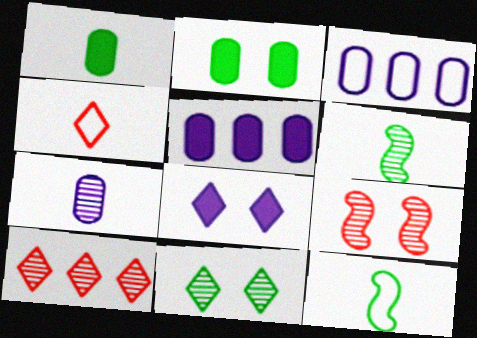[]